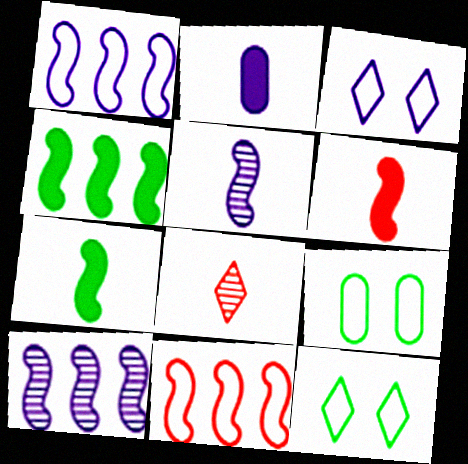[[2, 3, 10], 
[4, 10, 11]]